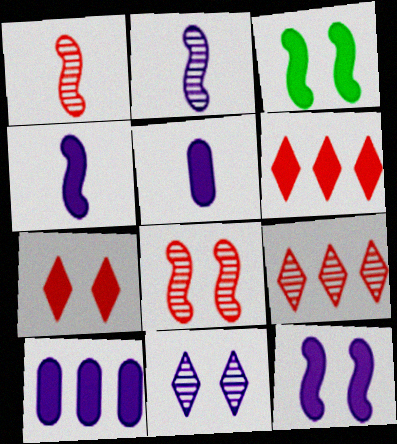[[3, 5, 6]]